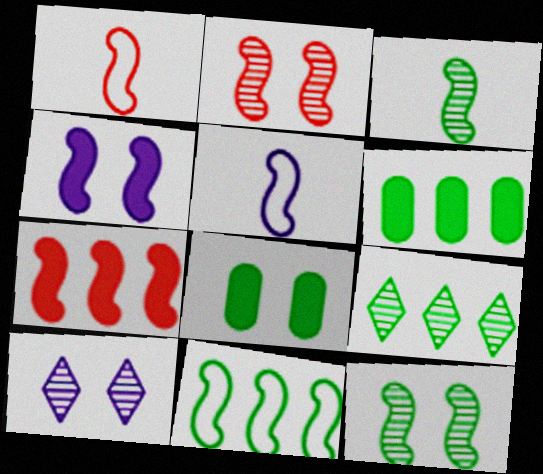[[1, 2, 7], 
[1, 6, 10], 
[5, 7, 12], 
[6, 9, 11]]